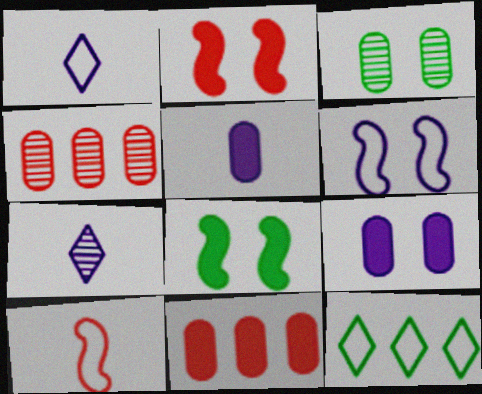[[1, 4, 8]]